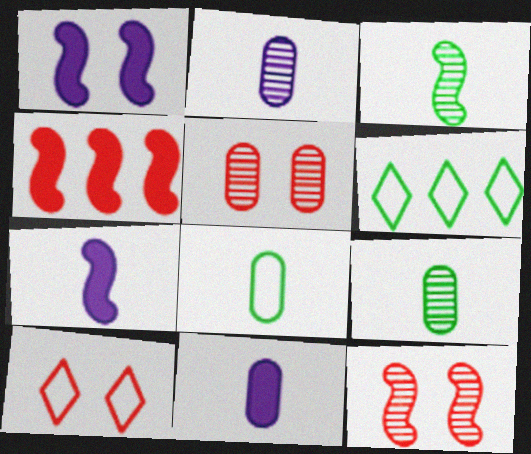[[5, 6, 7], 
[6, 11, 12]]